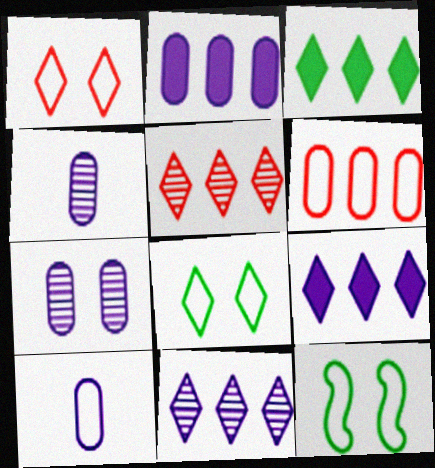[[2, 7, 10]]